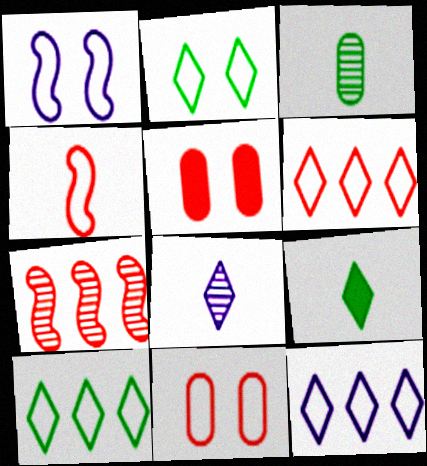[[1, 2, 11], 
[4, 6, 11], 
[6, 10, 12]]